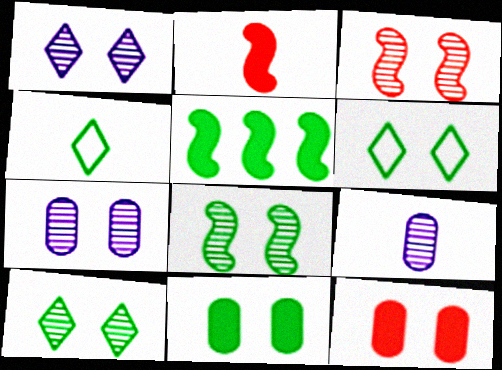[[2, 4, 9], 
[3, 7, 10], 
[6, 8, 11]]